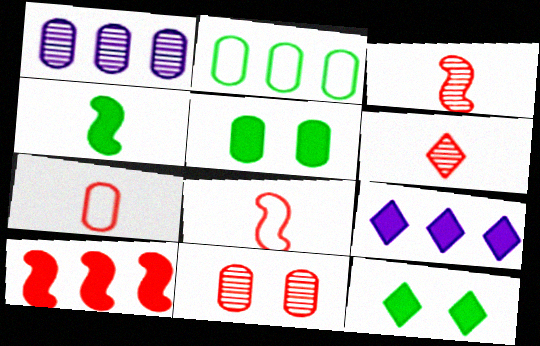[[1, 5, 7], 
[1, 8, 12]]